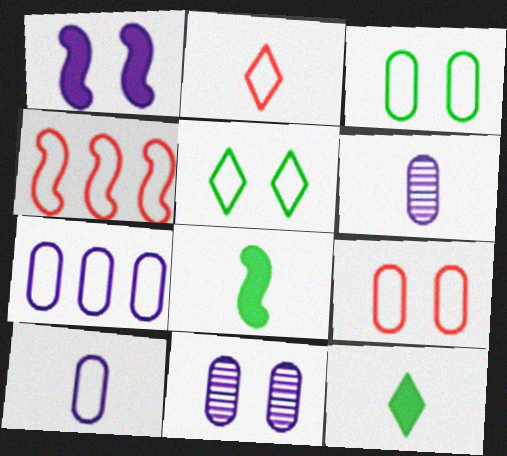[[2, 4, 9], 
[2, 6, 8], 
[4, 5, 10], 
[4, 11, 12]]